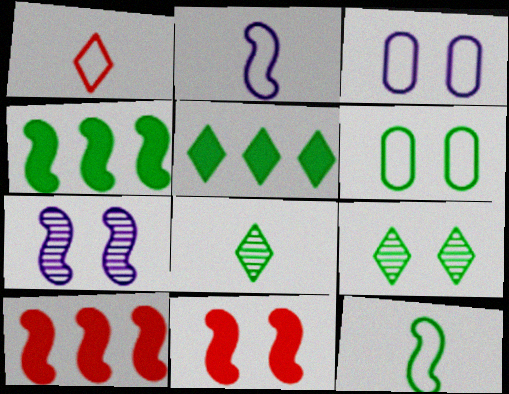[[3, 8, 10], 
[3, 9, 11], 
[4, 6, 8], 
[7, 10, 12]]